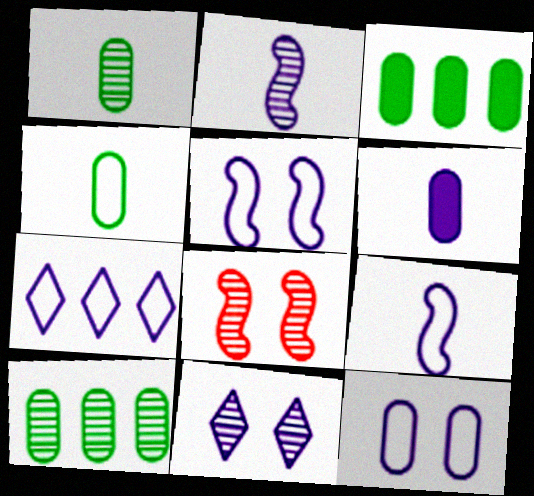[[7, 9, 12]]